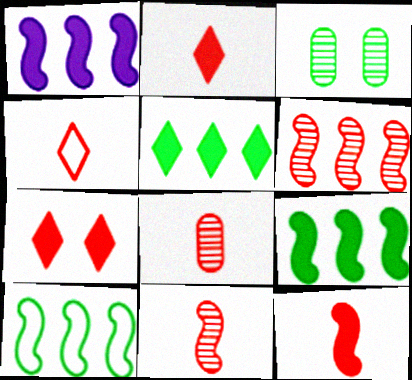[[1, 3, 4], 
[1, 6, 10], 
[4, 8, 12]]